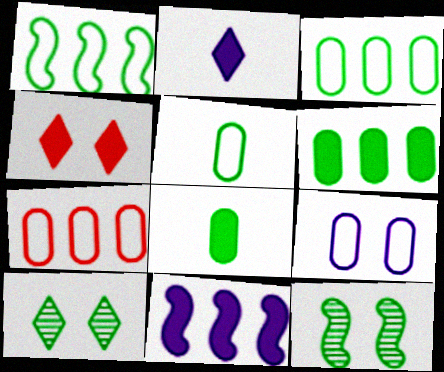[[1, 8, 10], 
[2, 7, 12], 
[4, 8, 11], 
[4, 9, 12], 
[5, 7, 9]]